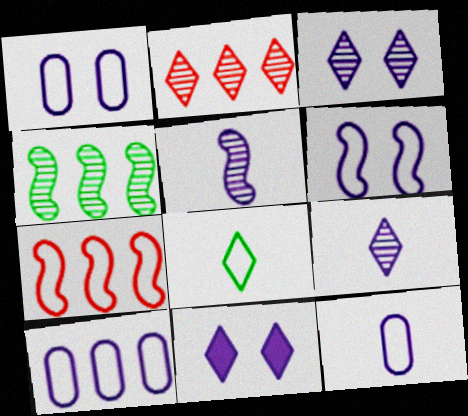[[1, 7, 8], 
[1, 10, 12], 
[2, 8, 11], 
[5, 10, 11]]